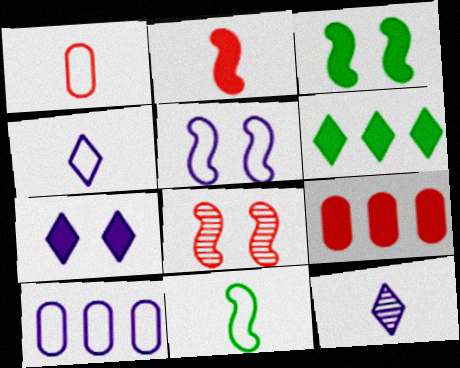[[1, 4, 11], 
[3, 5, 8], 
[4, 5, 10]]